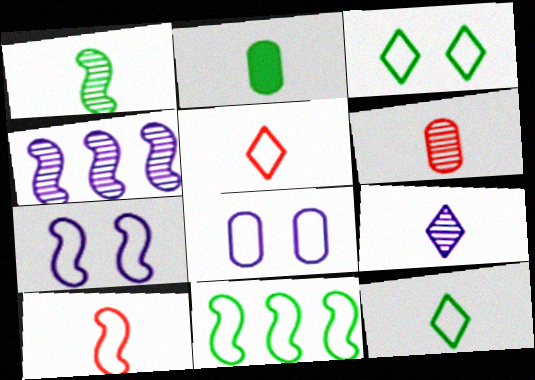[[1, 2, 12], 
[1, 6, 9], 
[2, 9, 10], 
[5, 8, 11], 
[7, 10, 11]]